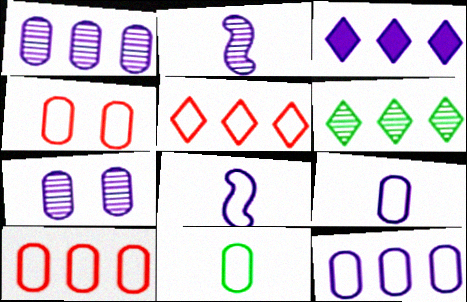[[3, 5, 6], 
[3, 7, 8], 
[4, 11, 12]]